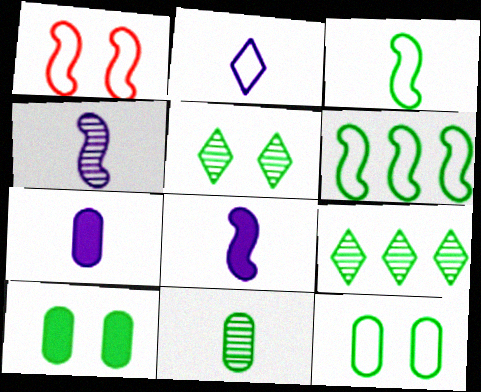[[1, 7, 9], 
[2, 4, 7], 
[3, 9, 10]]